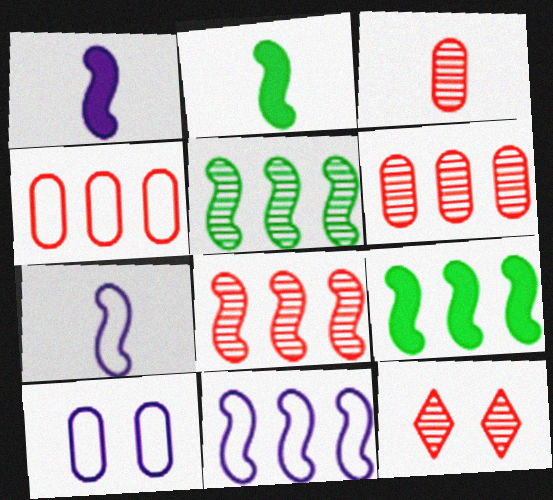[[3, 8, 12], 
[8, 9, 11]]